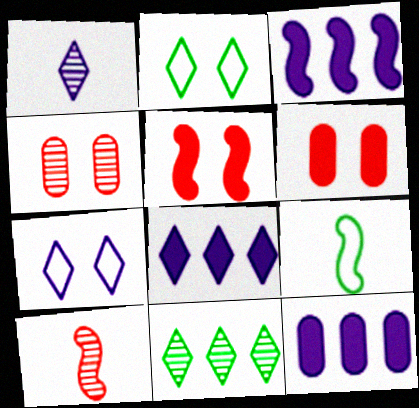[[1, 7, 8], 
[2, 10, 12], 
[3, 8, 12], 
[4, 8, 9]]